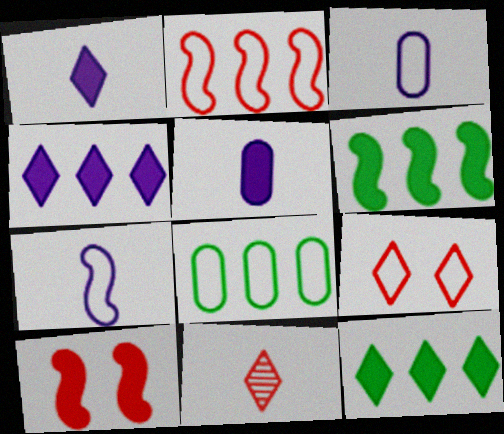[[5, 10, 12], 
[7, 8, 9]]